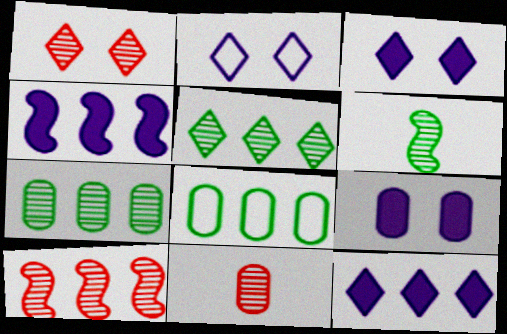[[1, 10, 11], 
[8, 9, 11], 
[8, 10, 12]]